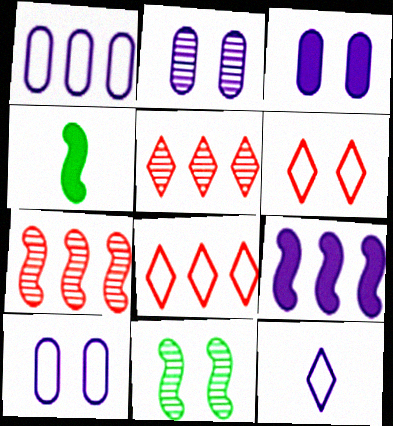[[2, 3, 10], 
[2, 4, 8], 
[2, 9, 12], 
[3, 6, 11], 
[4, 5, 10]]